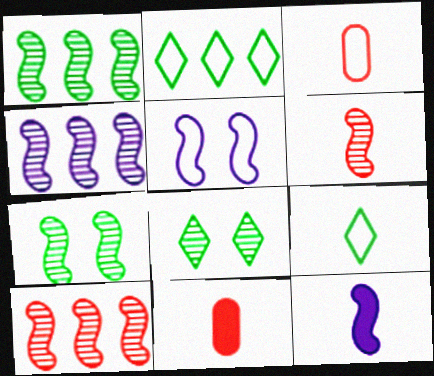[[1, 4, 10], 
[2, 3, 5], 
[4, 5, 12], 
[4, 6, 7]]